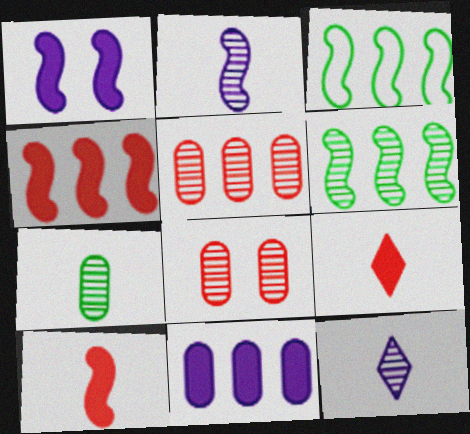[[6, 8, 12]]